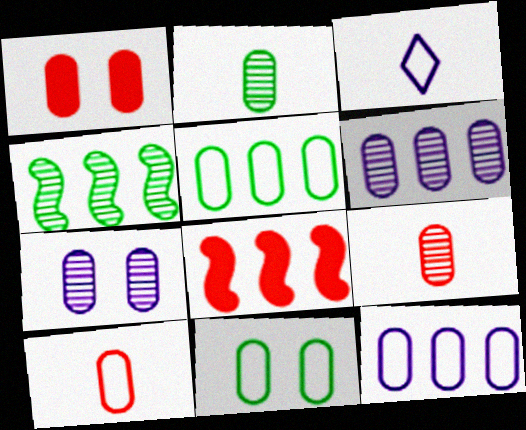[[1, 2, 12], 
[1, 3, 4], 
[1, 7, 11], 
[10, 11, 12]]